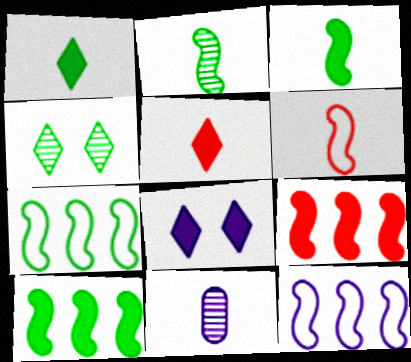[[1, 6, 11], 
[8, 11, 12]]